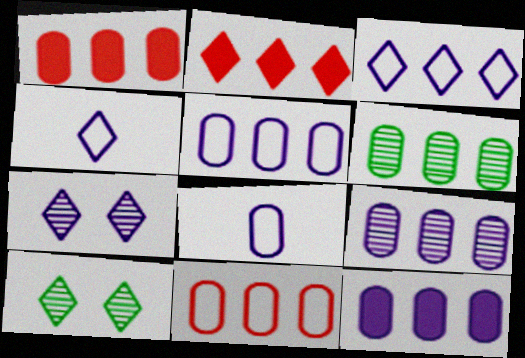[[1, 5, 6], 
[2, 4, 10], 
[5, 9, 12], 
[6, 11, 12]]